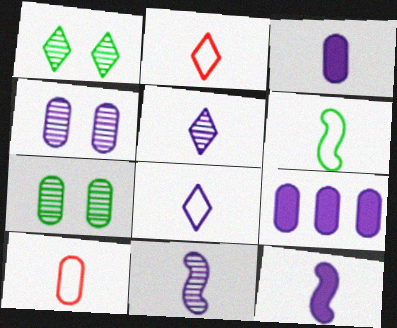[[3, 8, 11], 
[6, 8, 10], 
[7, 9, 10]]